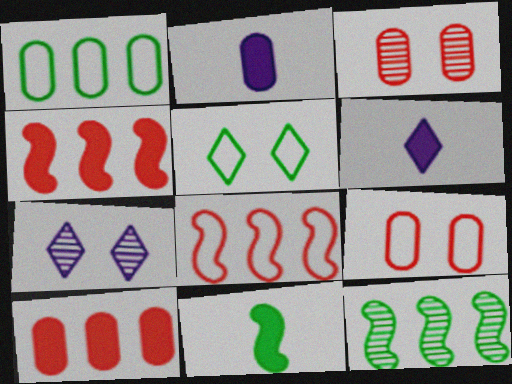[[1, 2, 3], 
[6, 9, 12]]